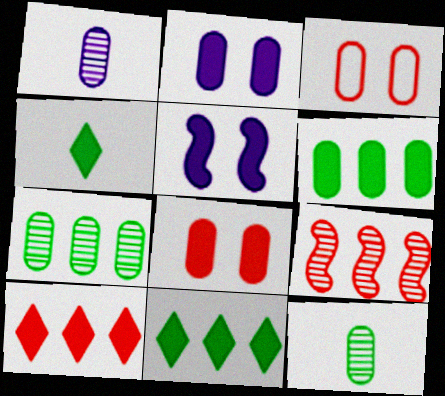[[1, 3, 6]]